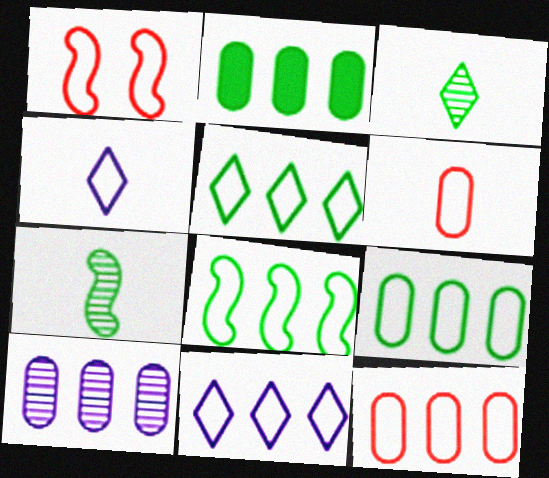[[1, 4, 9], 
[2, 10, 12], 
[5, 8, 9], 
[8, 11, 12]]